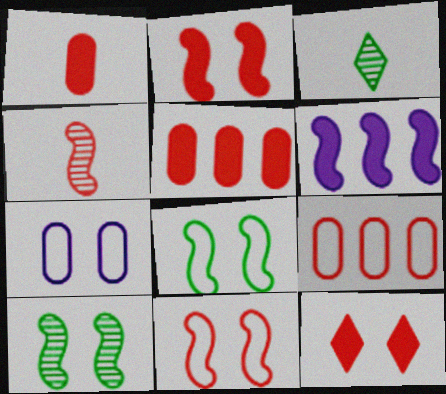[[4, 6, 8], 
[4, 9, 12], 
[7, 10, 12]]